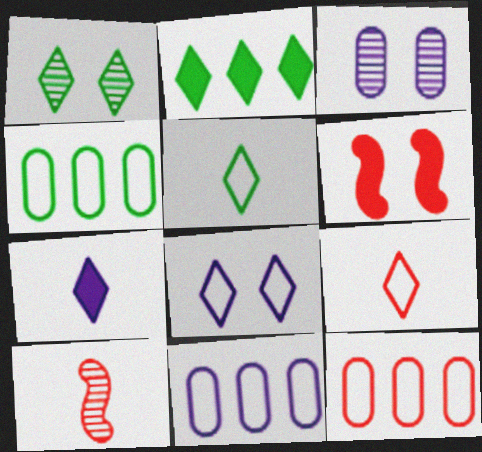[[1, 2, 5], 
[4, 11, 12]]